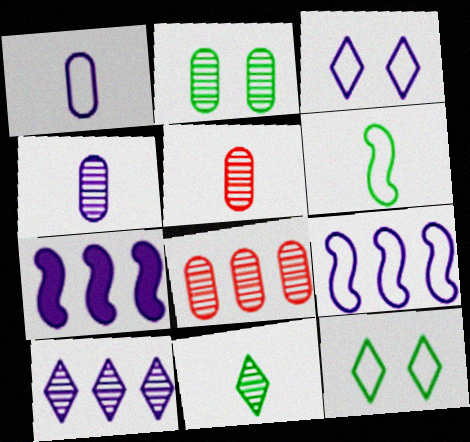[[1, 3, 9], 
[2, 4, 8], 
[3, 4, 7], 
[5, 7, 12]]